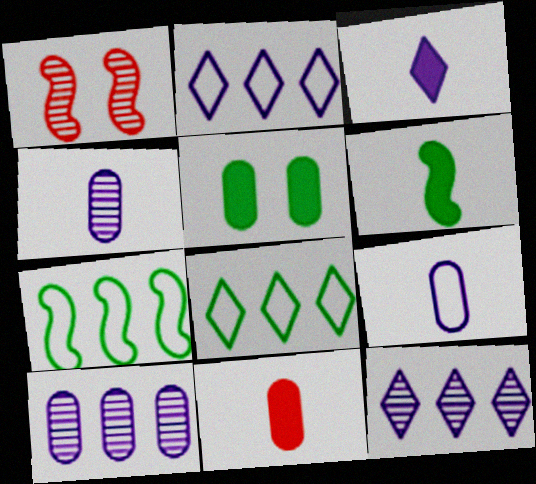[[3, 6, 11]]